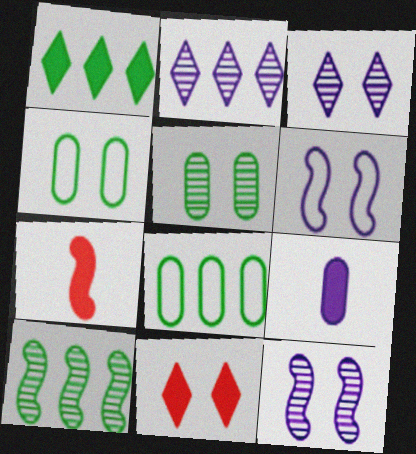[[1, 8, 10], 
[2, 4, 7], 
[2, 6, 9], 
[3, 7, 8], 
[4, 11, 12], 
[5, 6, 11], 
[6, 7, 10]]